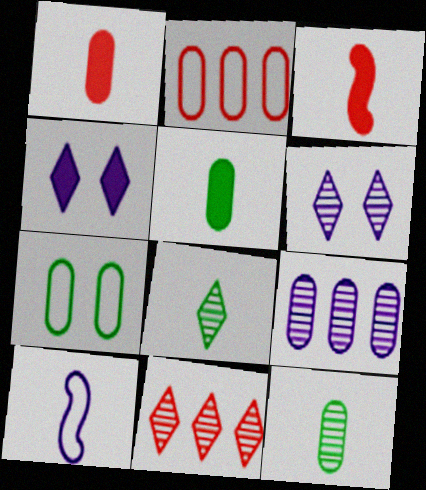[[1, 7, 9], 
[1, 8, 10], 
[4, 9, 10], 
[6, 8, 11]]